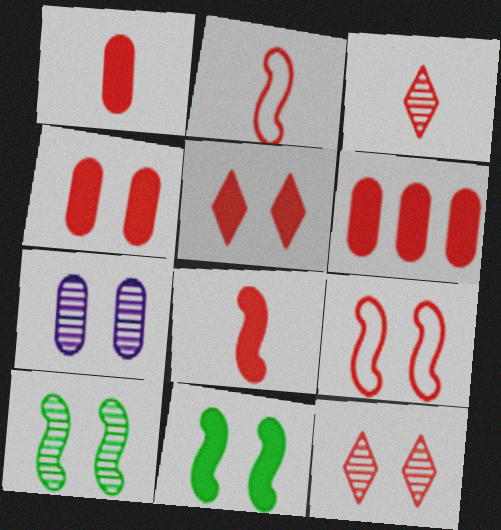[[1, 2, 3], 
[1, 4, 6], 
[2, 6, 12], 
[3, 6, 9], 
[4, 9, 12], 
[5, 6, 8], 
[7, 10, 12]]